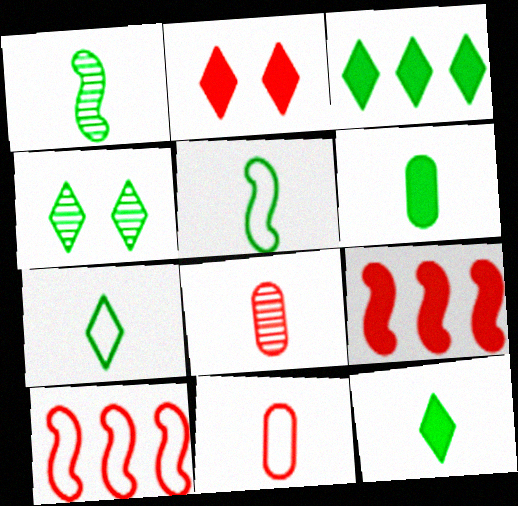[[1, 6, 7], 
[2, 8, 10], 
[3, 4, 7]]